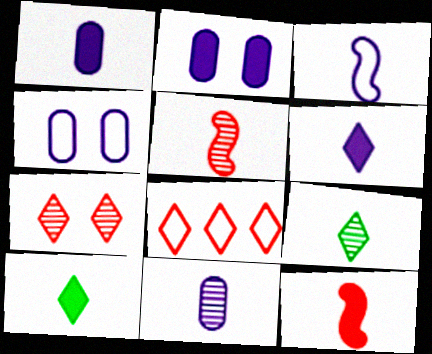[[1, 10, 12], 
[3, 6, 11], 
[5, 9, 11]]